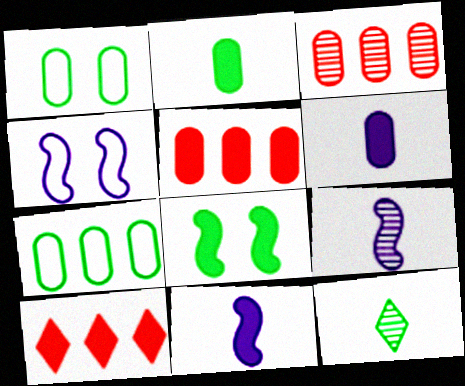[[1, 3, 6], 
[1, 9, 10], 
[4, 5, 12], 
[6, 8, 10], 
[7, 8, 12]]